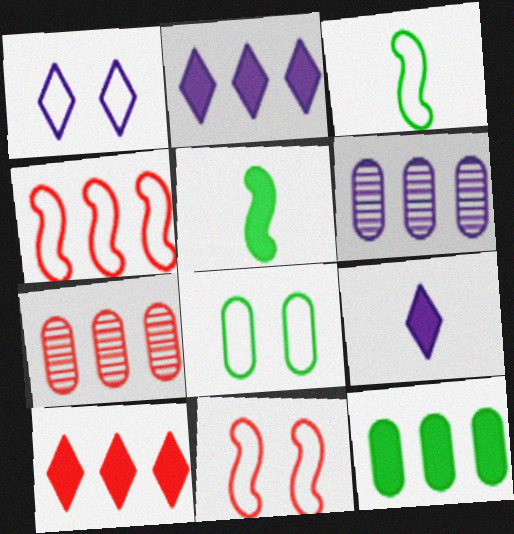[[1, 5, 7], 
[1, 8, 11], 
[4, 7, 10]]